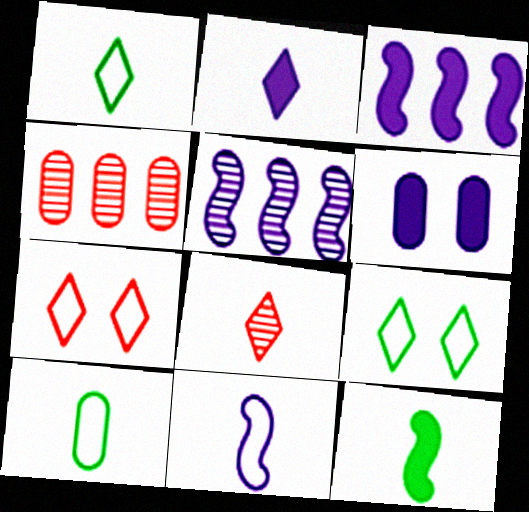[[1, 2, 8], 
[2, 3, 6], 
[4, 6, 10]]